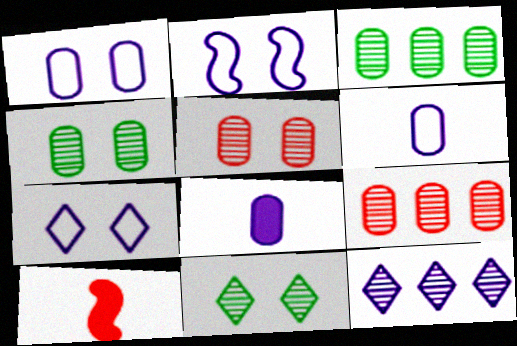[[1, 2, 7], 
[2, 8, 12], 
[3, 7, 10]]